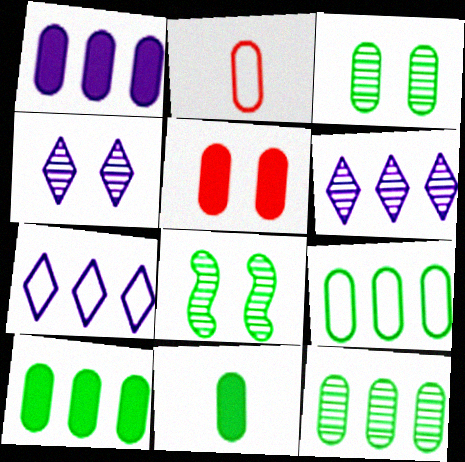[[1, 2, 3], 
[1, 5, 11], 
[3, 9, 11], 
[9, 10, 12]]